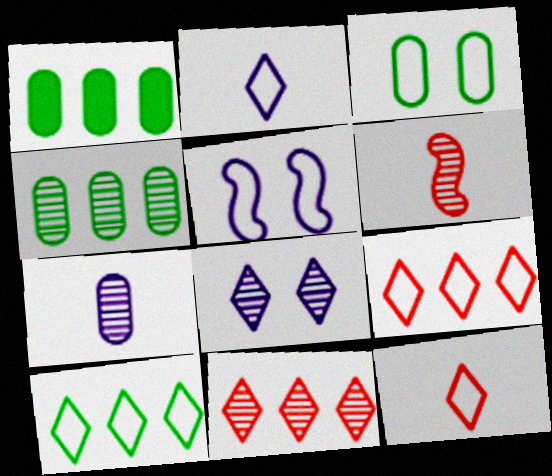[[4, 6, 8]]